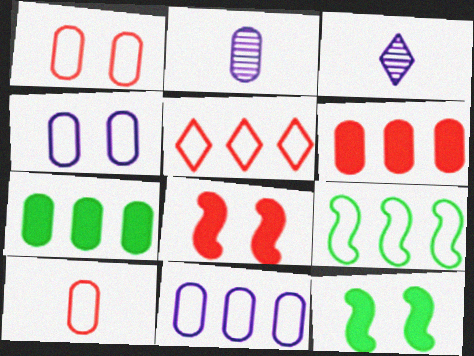[[1, 2, 7], 
[2, 5, 12], 
[5, 9, 11]]